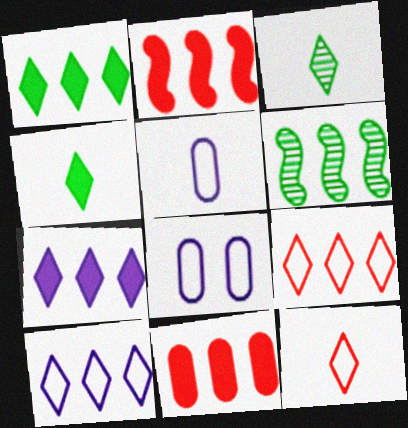[[2, 3, 8], 
[6, 10, 11]]